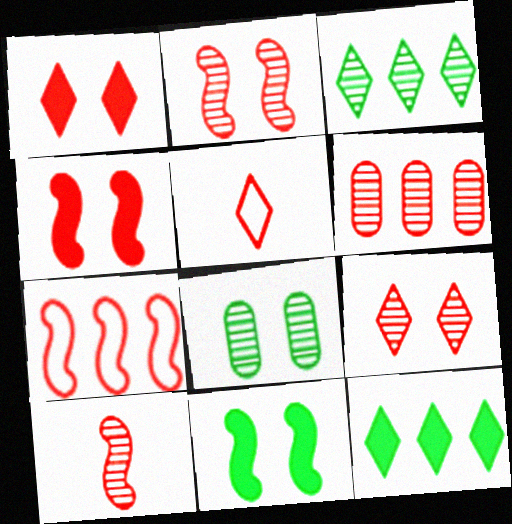[[4, 5, 6], 
[4, 7, 10], 
[6, 9, 10]]